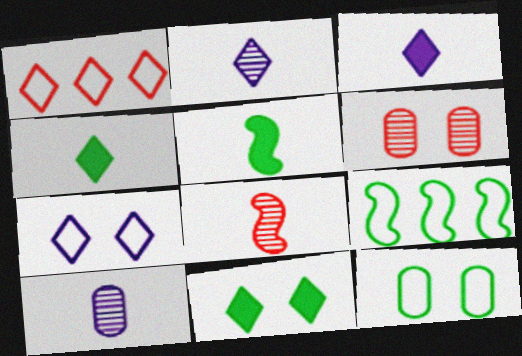[[1, 2, 11], 
[3, 6, 9]]